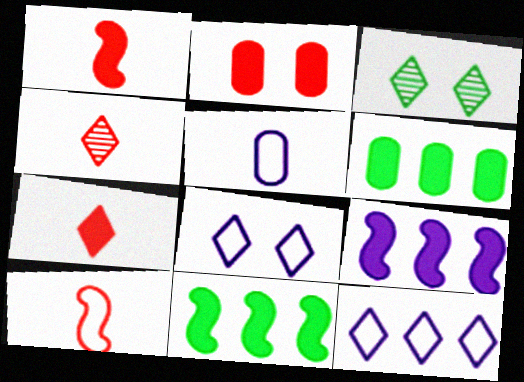[[3, 7, 12]]